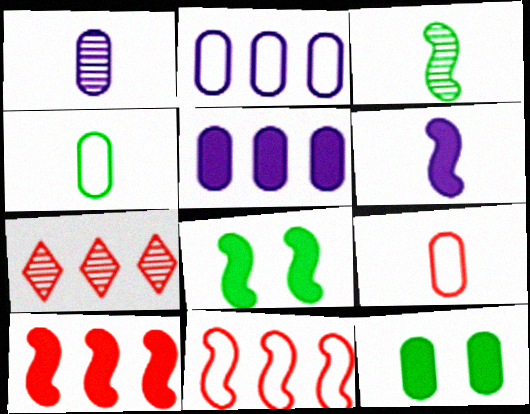[[6, 8, 10]]